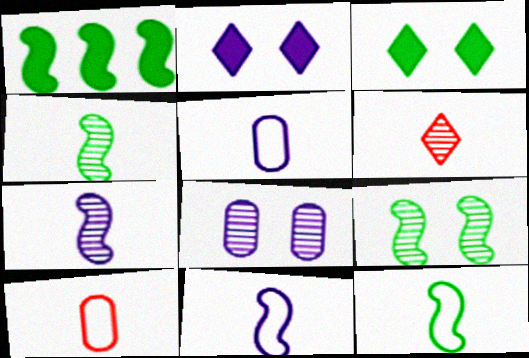[[1, 9, 12]]